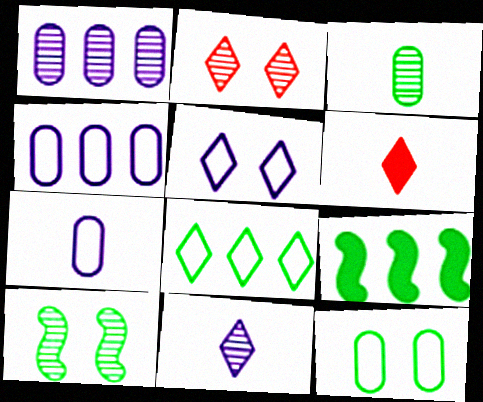[[2, 7, 9], 
[4, 6, 10]]